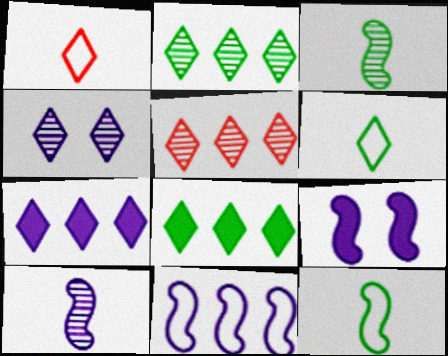[[1, 4, 8], 
[9, 10, 11]]